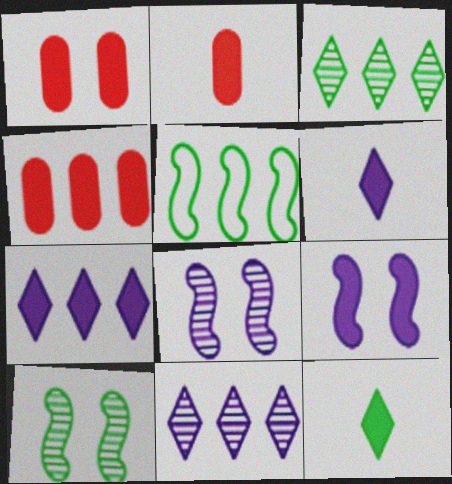[[1, 2, 4], 
[4, 5, 11], 
[4, 9, 12]]